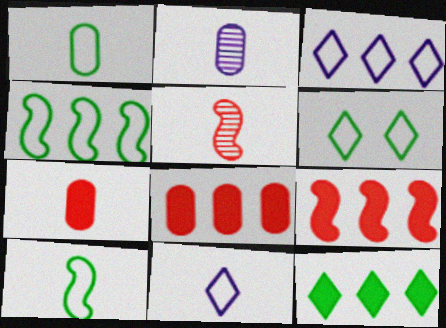[[1, 2, 7], 
[1, 4, 6], 
[2, 6, 9]]